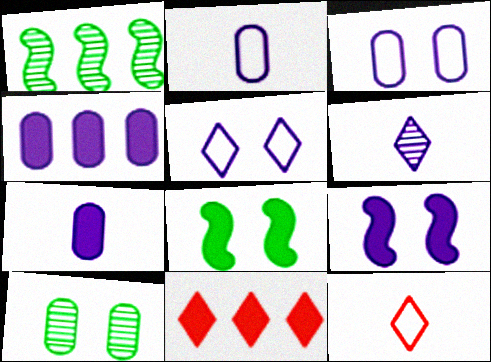[[7, 8, 11]]